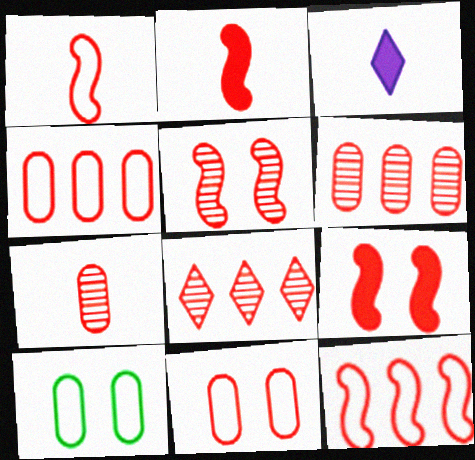[[2, 5, 12], 
[2, 8, 11], 
[5, 7, 8]]